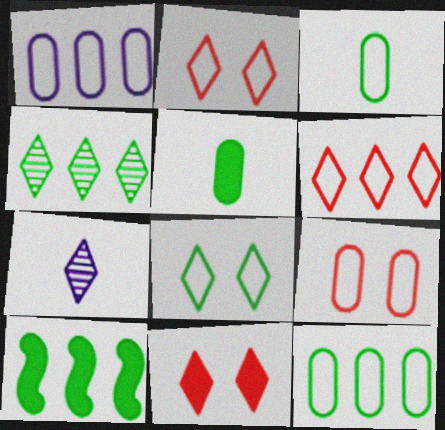[[1, 3, 9], 
[4, 10, 12], 
[7, 9, 10]]